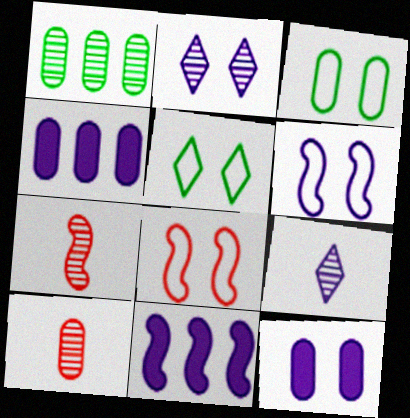[[1, 2, 7], 
[2, 6, 12], 
[3, 4, 10], 
[4, 5, 7], 
[4, 6, 9], 
[5, 10, 11]]